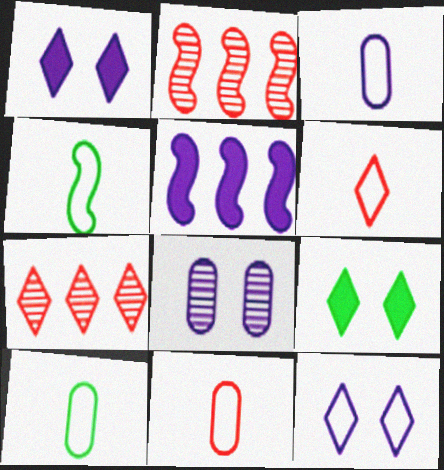[[1, 2, 10], 
[2, 3, 9], 
[3, 4, 6], 
[3, 10, 11]]